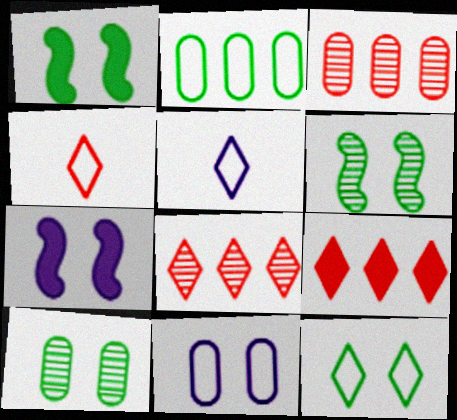[[1, 3, 5], 
[1, 10, 12]]